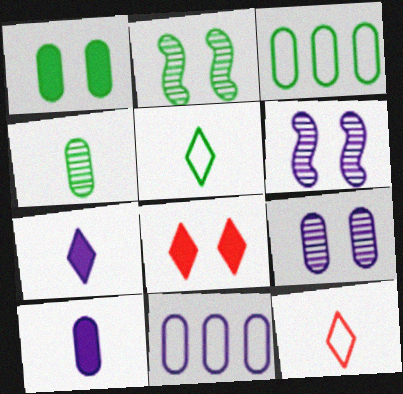[[1, 3, 4], 
[6, 7, 11], 
[9, 10, 11]]